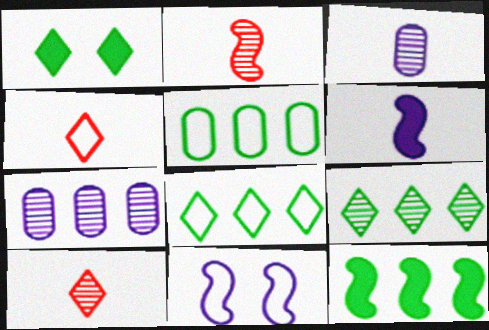[[2, 11, 12], 
[4, 5, 11], 
[5, 9, 12]]